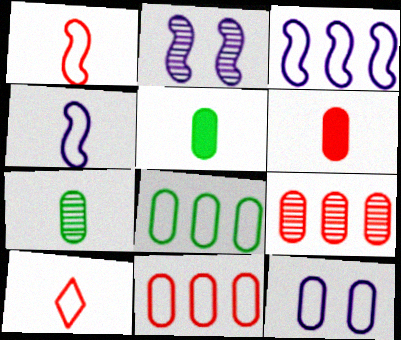[[5, 9, 12]]